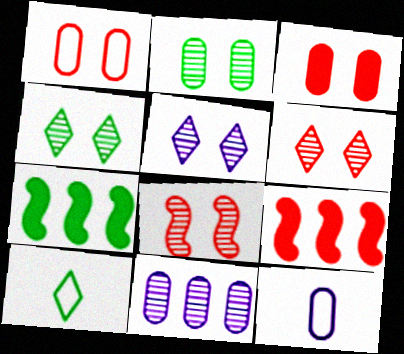[[2, 5, 8], 
[2, 7, 10], 
[4, 5, 6], 
[4, 9, 12], 
[6, 7, 12]]